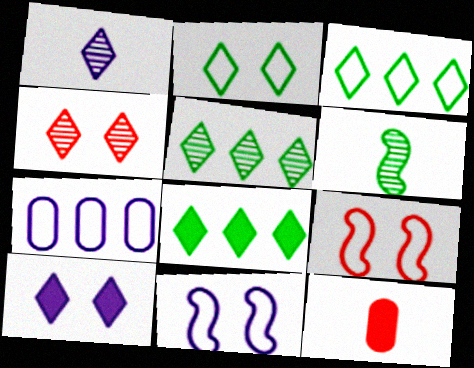[[1, 4, 5], 
[2, 4, 10], 
[3, 5, 8], 
[5, 11, 12]]